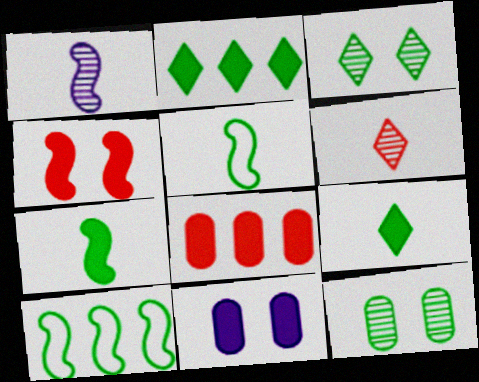[[1, 4, 10], 
[2, 5, 12], 
[6, 10, 11], 
[9, 10, 12]]